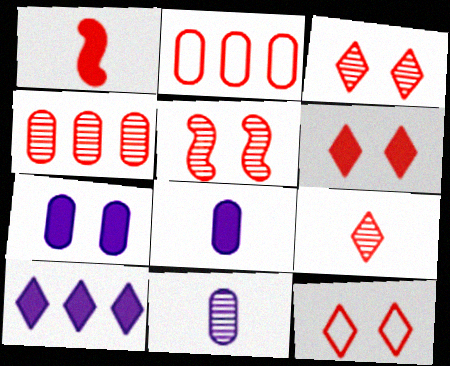[[1, 2, 3], 
[1, 4, 12], 
[3, 6, 12], 
[4, 5, 9]]